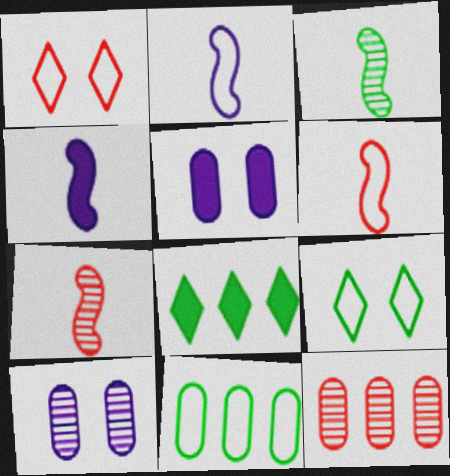[[1, 2, 11], 
[3, 4, 6], 
[4, 9, 12], 
[6, 8, 10]]